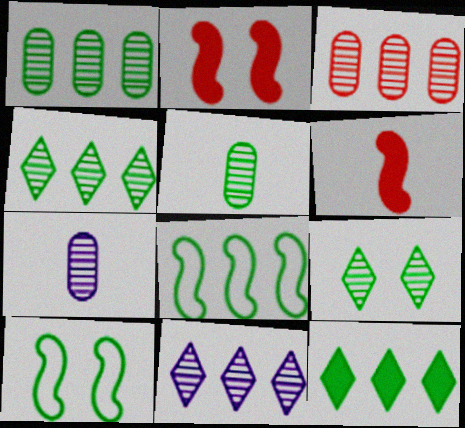[[1, 8, 12], 
[5, 10, 12]]